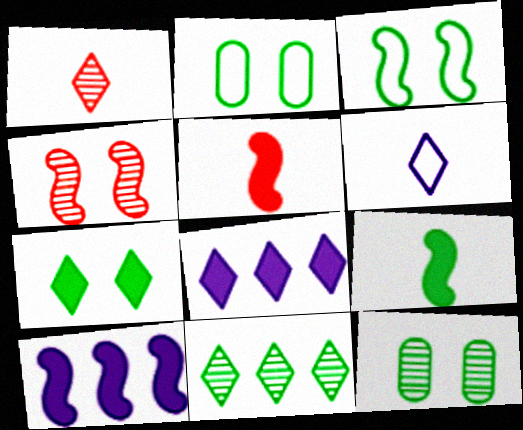[[1, 2, 10], 
[2, 9, 11], 
[3, 7, 12]]